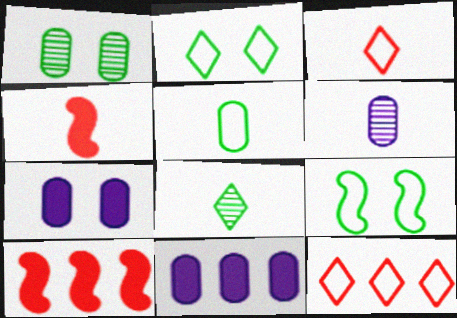[[2, 6, 10]]